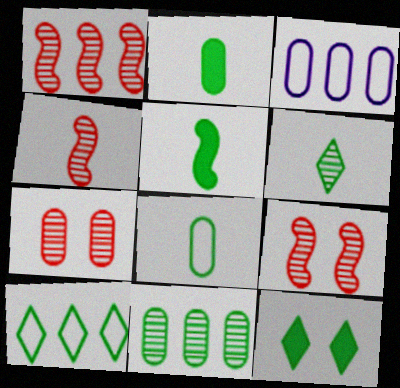[[1, 4, 9], 
[2, 3, 7], 
[3, 4, 12], 
[5, 6, 8], 
[6, 10, 12]]